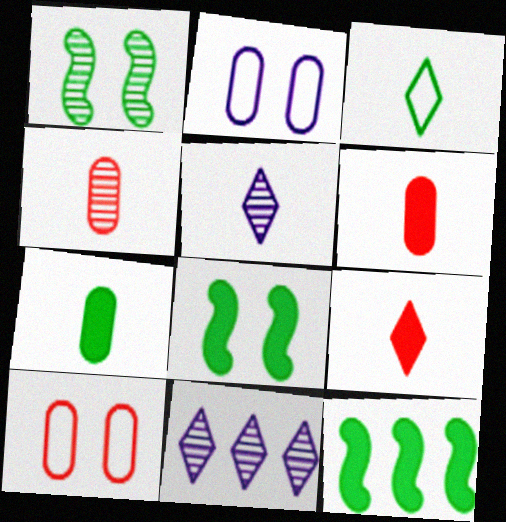[[1, 4, 11], 
[3, 5, 9], 
[5, 10, 12]]